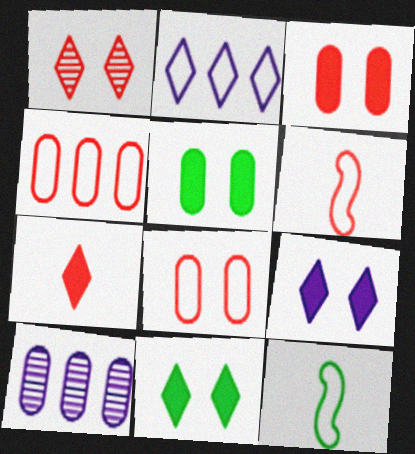[[2, 8, 12], 
[6, 10, 11]]